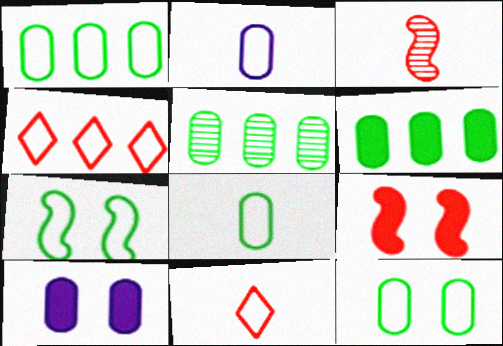[[1, 5, 6], 
[1, 8, 12], 
[2, 4, 7]]